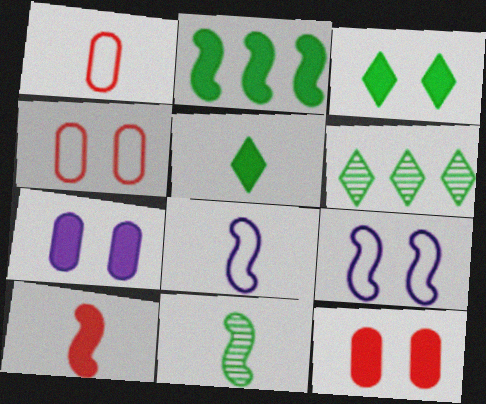[[6, 8, 12], 
[8, 10, 11]]